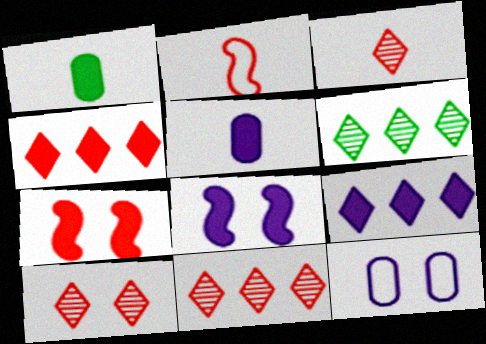[[1, 4, 8], 
[1, 7, 9], 
[3, 10, 11], 
[5, 8, 9]]